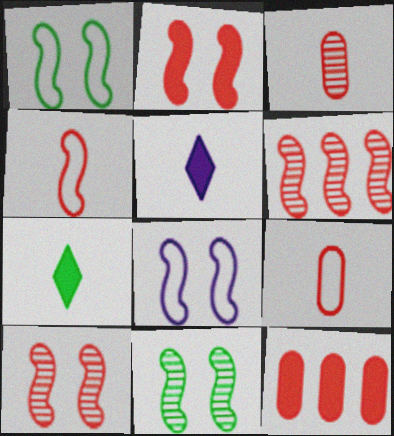[[2, 4, 6], 
[2, 8, 11]]